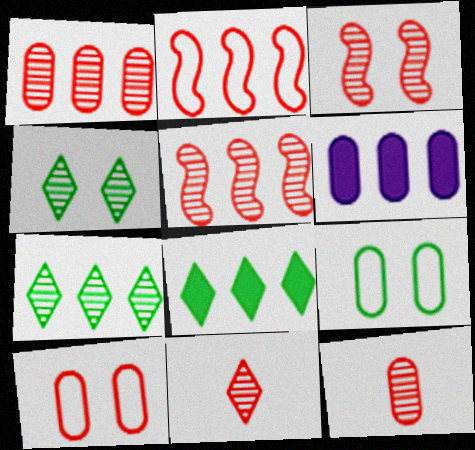[[1, 3, 11], 
[2, 6, 7], 
[6, 9, 12]]